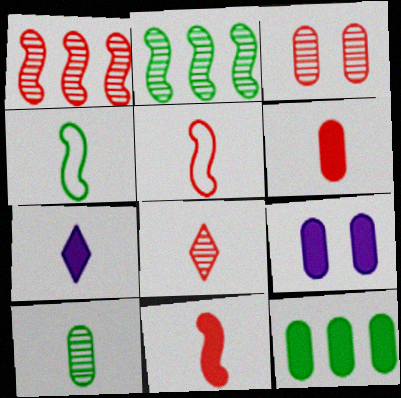[[1, 3, 8], 
[5, 6, 8], 
[5, 7, 10], 
[6, 9, 12]]